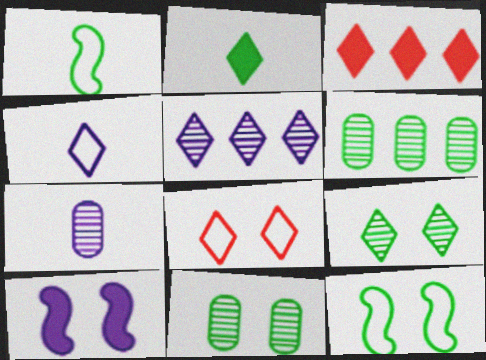[[2, 5, 8], 
[2, 6, 12], 
[3, 4, 9], 
[3, 7, 12], 
[8, 10, 11]]